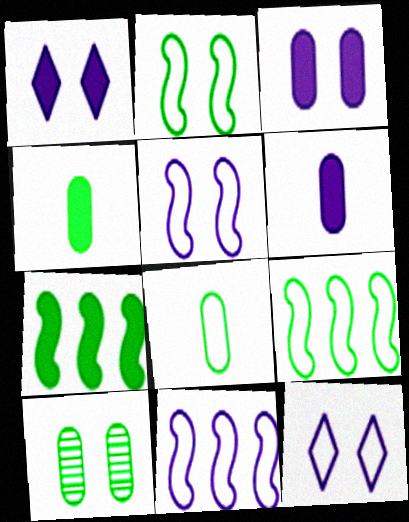[]